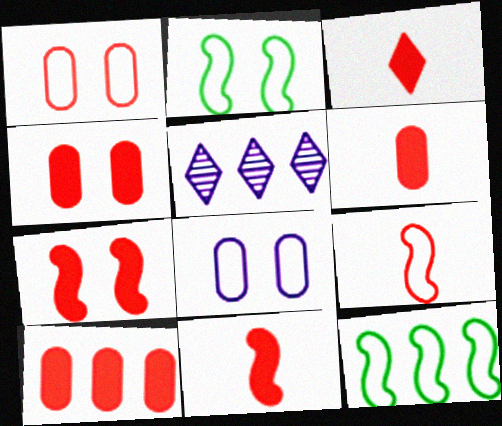[[2, 5, 6], 
[3, 6, 11], 
[3, 7, 10], 
[4, 6, 10], 
[5, 10, 12]]